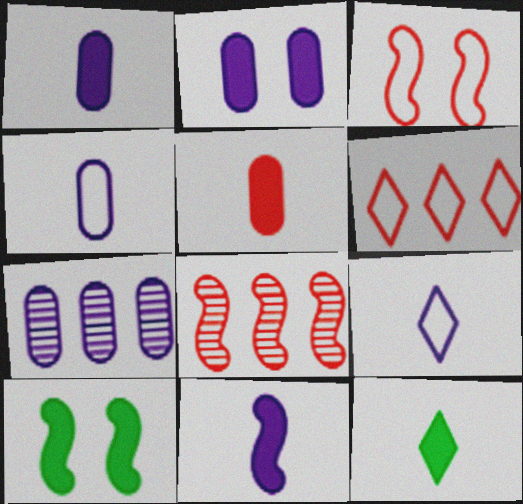[[2, 4, 7], 
[3, 7, 12], 
[5, 11, 12]]